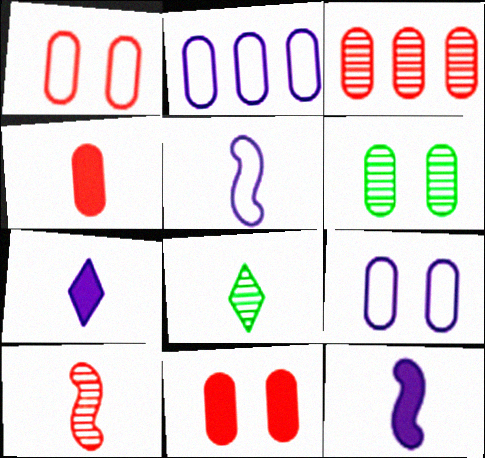[[1, 3, 4], 
[2, 4, 6], 
[4, 5, 8], 
[6, 9, 11]]